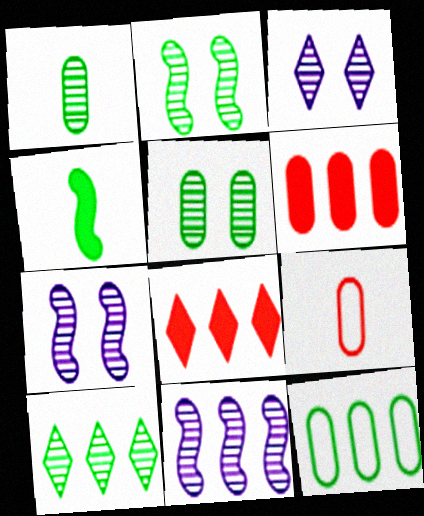[[1, 2, 10], 
[8, 11, 12]]